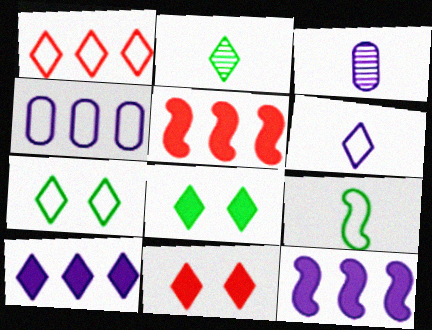[[1, 6, 7], 
[3, 5, 7]]